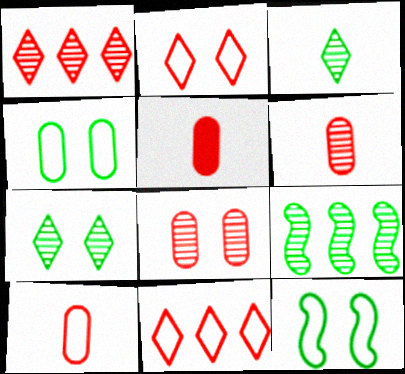[[5, 6, 10]]